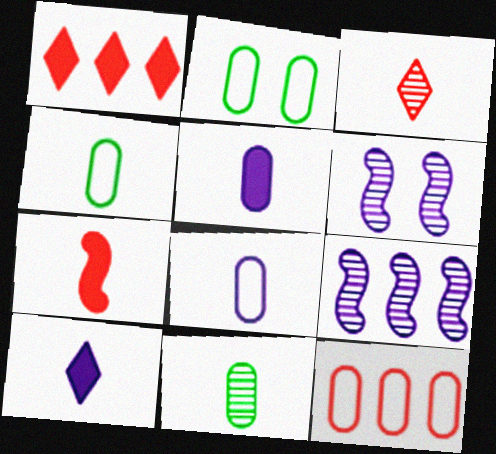[[1, 4, 6], 
[2, 8, 12]]